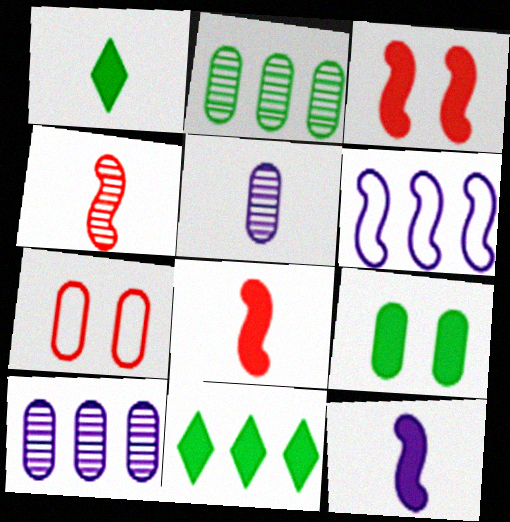[]